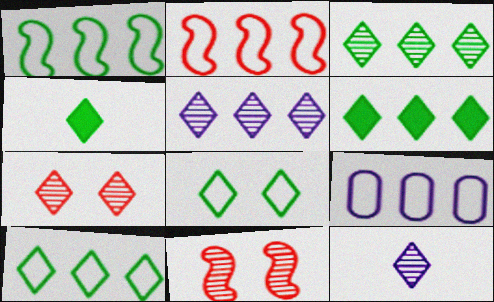[[2, 9, 10], 
[3, 4, 8], 
[3, 6, 10], 
[3, 7, 12], 
[4, 9, 11]]